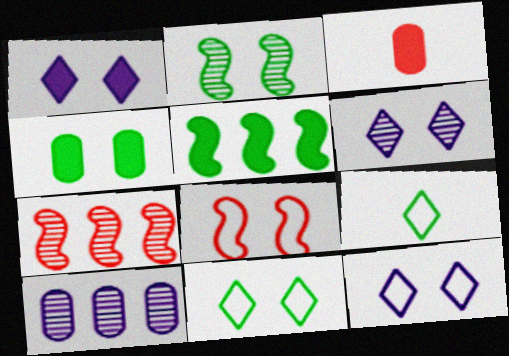[[1, 3, 5], 
[1, 6, 12], 
[2, 4, 11], 
[4, 6, 8]]